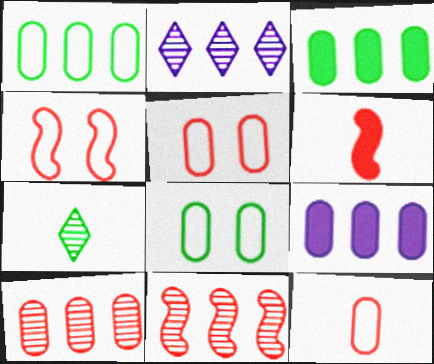[[1, 9, 10], 
[2, 6, 8], 
[4, 6, 11], 
[4, 7, 9]]